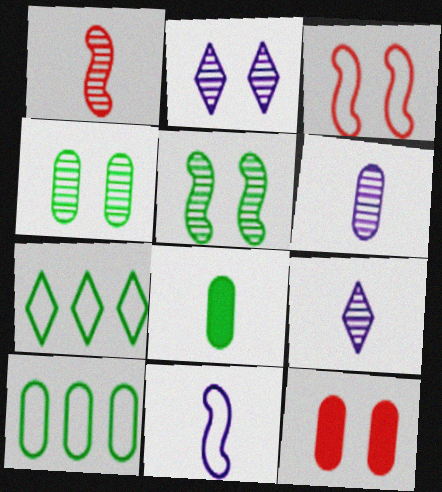[[4, 8, 10], 
[5, 7, 8], 
[6, 10, 12]]